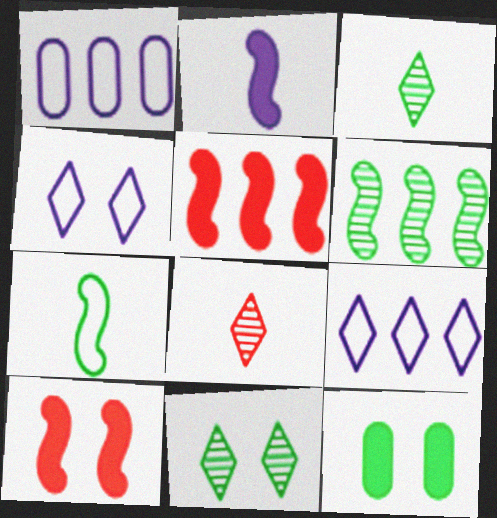[[1, 3, 10]]